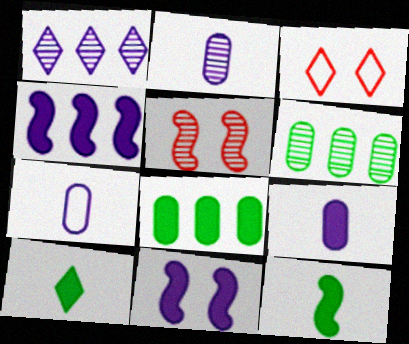[[1, 3, 10], 
[1, 7, 11], 
[2, 7, 9]]